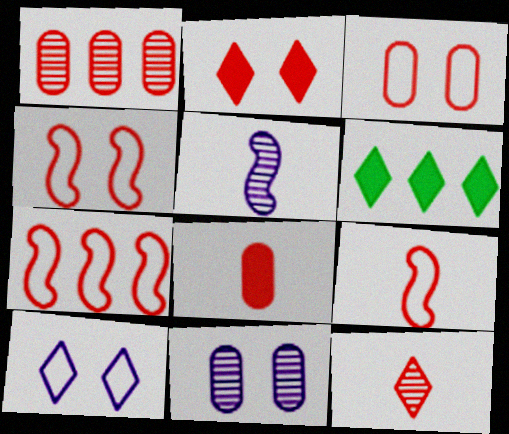[[1, 2, 9], 
[1, 3, 8], 
[3, 5, 6], 
[4, 7, 9], 
[6, 9, 11], 
[6, 10, 12], 
[8, 9, 12]]